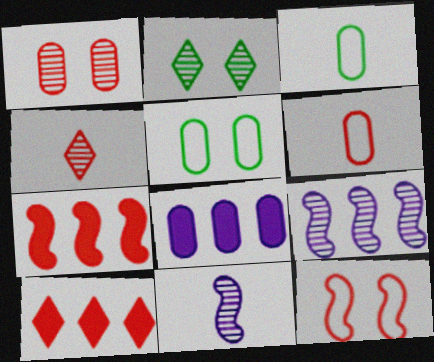[[1, 3, 8], 
[5, 10, 11]]